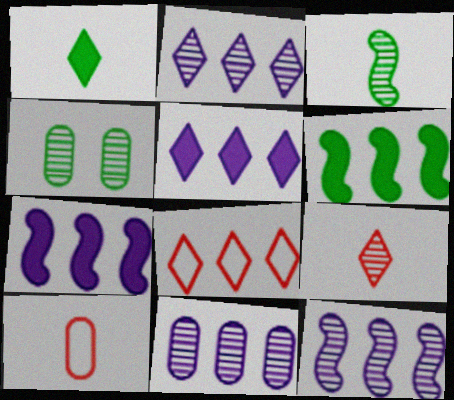[[2, 11, 12], 
[4, 9, 12], 
[6, 8, 11]]